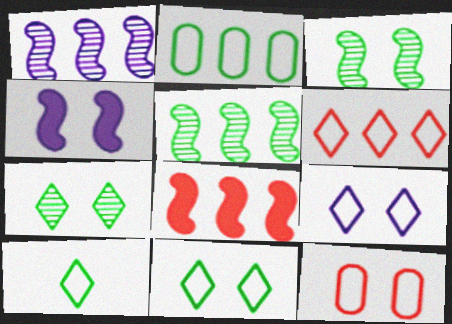[[4, 7, 12], 
[6, 9, 10]]